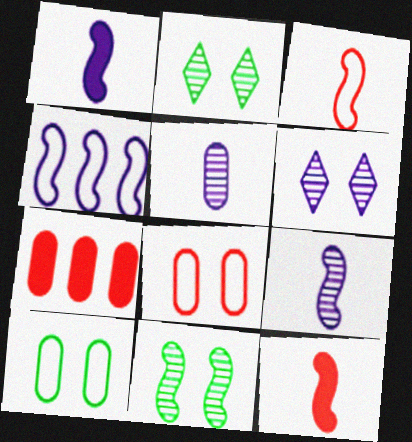[[4, 11, 12], 
[5, 7, 10]]